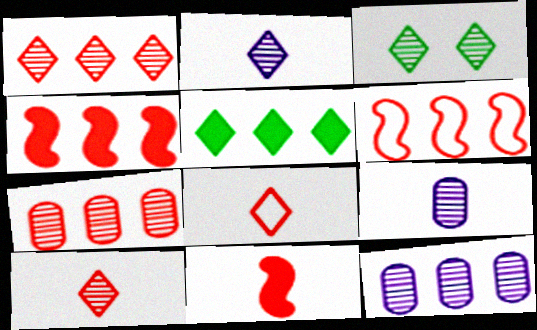[[1, 2, 3], 
[5, 6, 12]]